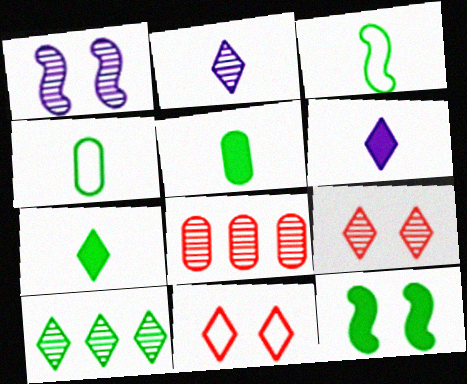[[2, 9, 10], 
[4, 10, 12], 
[6, 10, 11]]